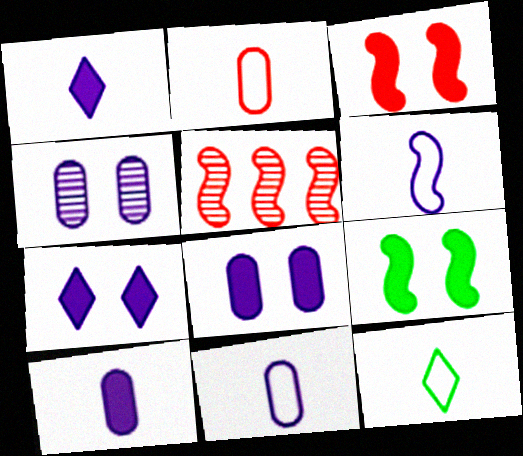[[2, 6, 12], 
[5, 6, 9], 
[5, 8, 12]]